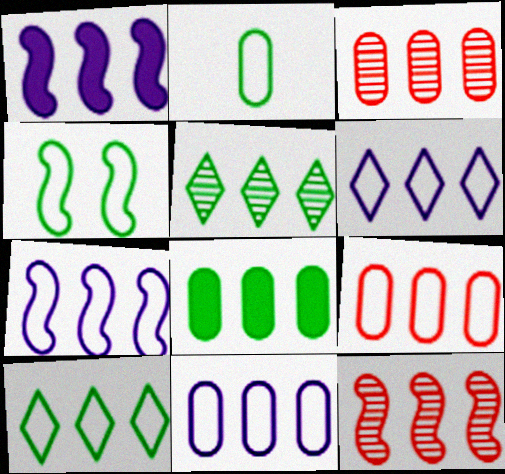[[1, 3, 10], 
[1, 5, 9], 
[2, 4, 10], 
[3, 8, 11], 
[6, 7, 11], 
[6, 8, 12], 
[7, 9, 10]]